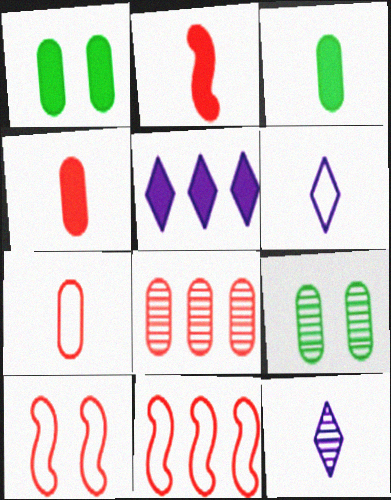[[1, 2, 5], 
[1, 11, 12]]